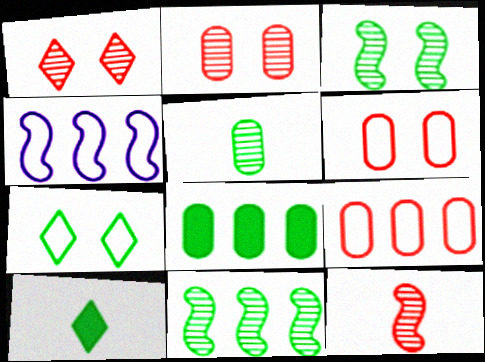[[2, 4, 10]]